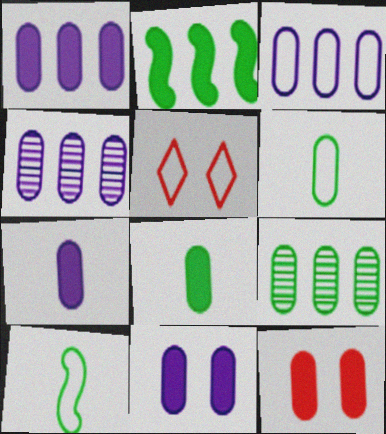[[1, 3, 4], 
[1, 7, 11], 
[1, 8, 12], 
[3, 5, 10], 
[4, 6, 12]]